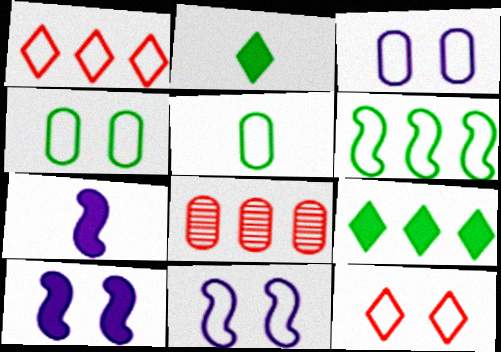[[1, 5, 11], 
[2, 8, 11], 
[4, 11, 12]]